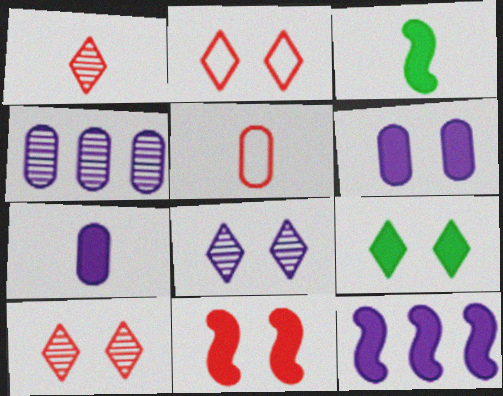[[2, 3, 4], 
[2, 8, 9], 
[3, 11, 12], 
[6, 9, 11]]